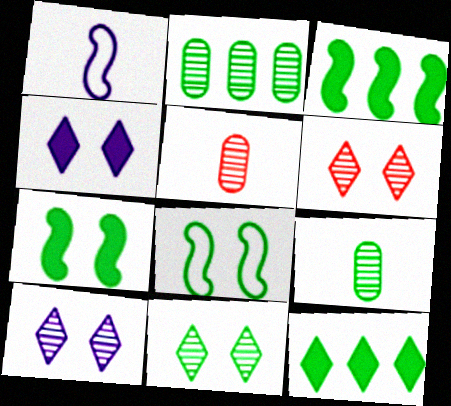[[6, 10, 11], 
[8, 9, 12]]